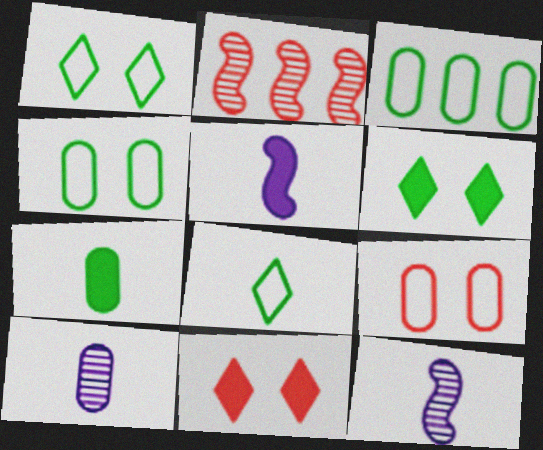[[3, 11, 12]]